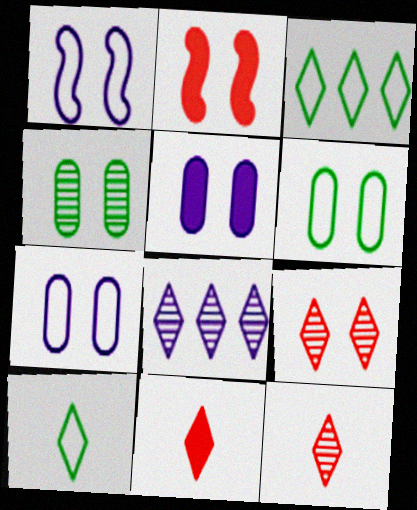[]